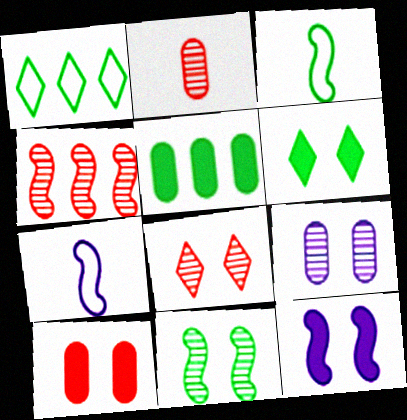[[1, 2, 12], 
[2, 4, 8], 
[3, 4, 12], 
[5, 7, 8], 
[6, 10, 12], 
[8, 9, 11]]